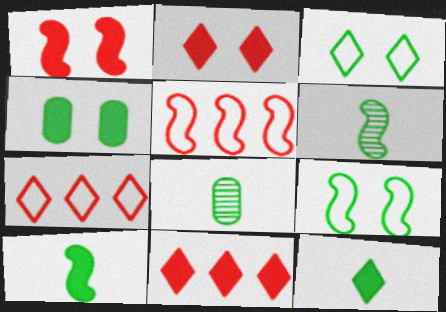[]